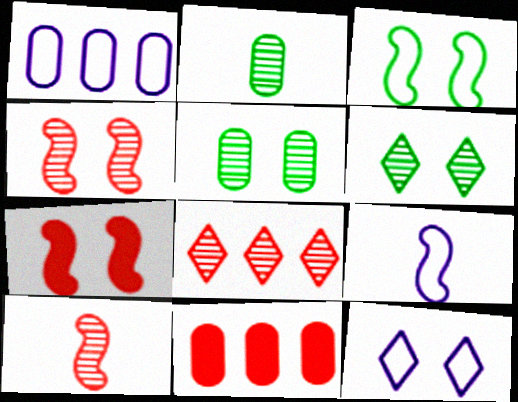[[1, 9, 12], 
[5, 7, 12], 
[6, 9, 11]]